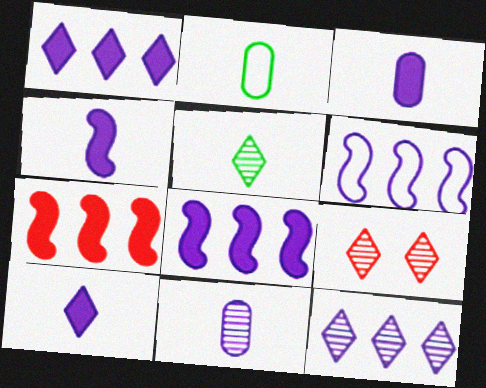[[2, 8, 9], 
[3, 4, 10], 
[5, 9, 12]]